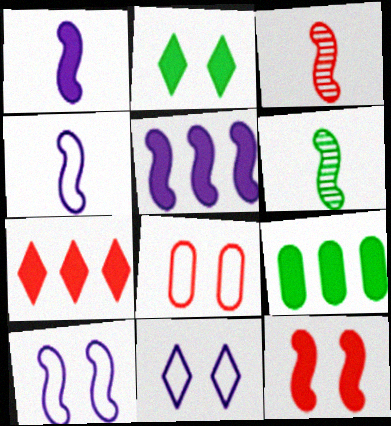[[3, 7, 8], 
[3, 9, 11], 
[5, 7, 9]]